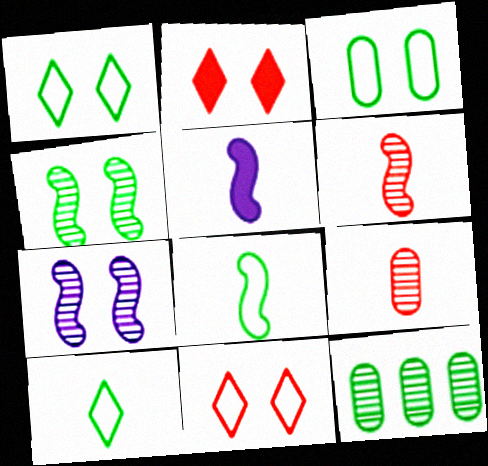[[2, 3, 7], 
[5, 6, 8], 
[5, 9, 10], 
[5, 11, 12]]